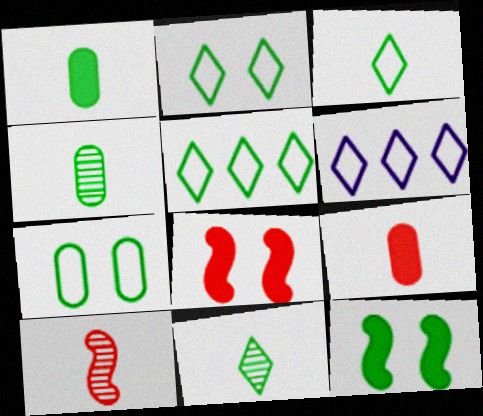[[2, 3, 5], 
[4, 5, 12], 
[4, 6, 8]]